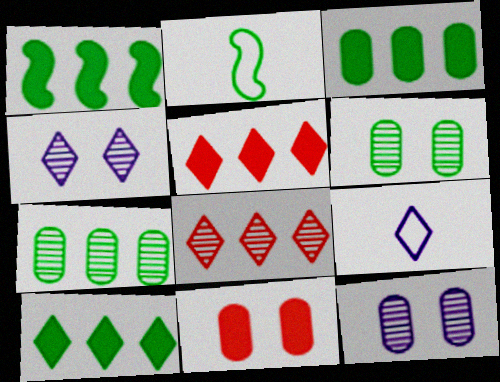[[1, 3, 10], 
[2, 5, 12], 
[2, 6, 10]]